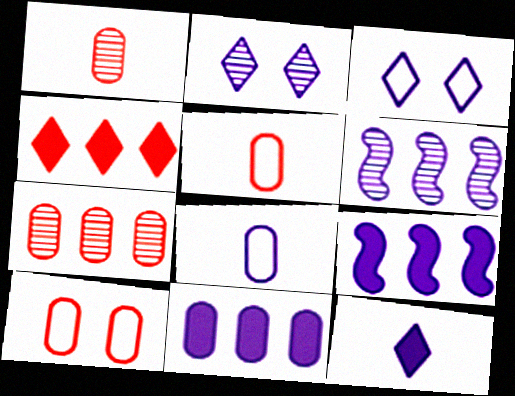[[2, 8, 9]]